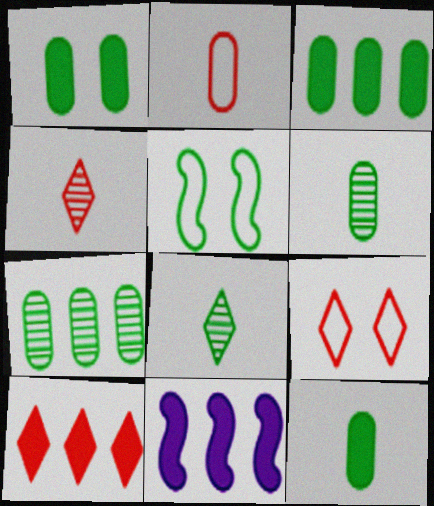[[1, 3, 12], 
[3, 5, 8], 
[3, 10, 11], 
[4, 9, 10], 
[6, 9, 11]]